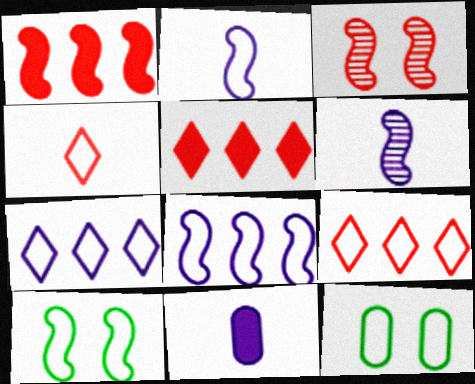[[1, 6, 10], 
[2, 9, 12], 
[4, 8, 12], 
[5, 6, 12]]